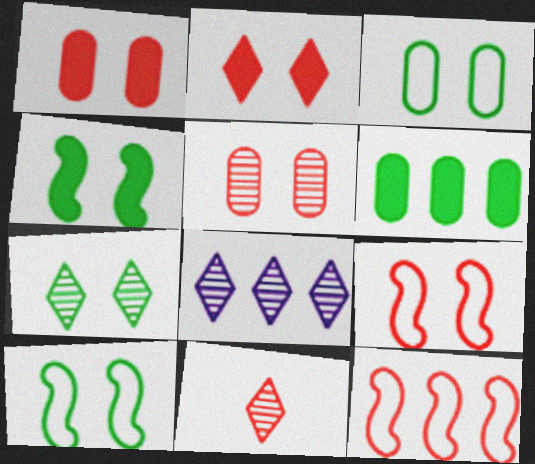[[1, 11, 12], 
[2, 5, 9], 
[3, 4, 7], 
[6, 8, 12], 
[7, 8, 11]]